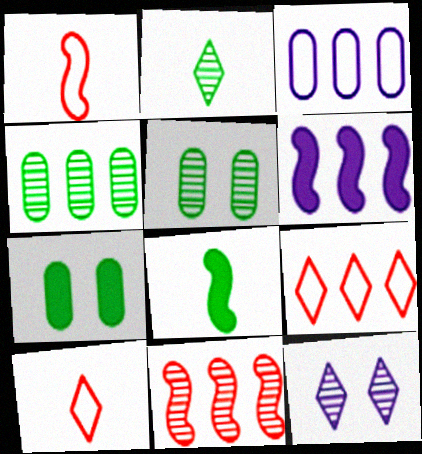[[4, 6, 9], 
[5, 6, 10]]